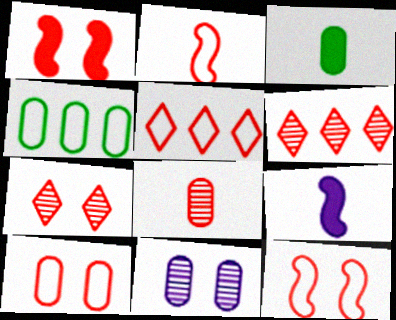[[1, 5, 8], 
[1, 7, 10], 
[2, 5, 10], 
[4, 7, 9]]